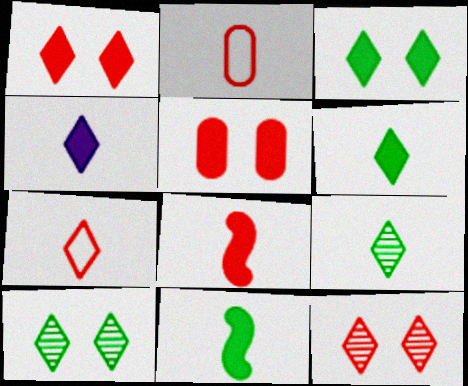[[4, 7, 9]]